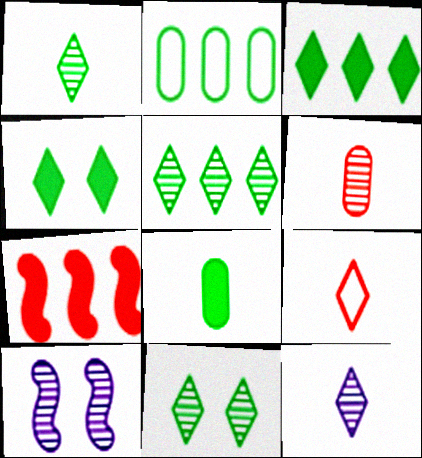[[1, 5, 11], 
[5, 6, 10]]